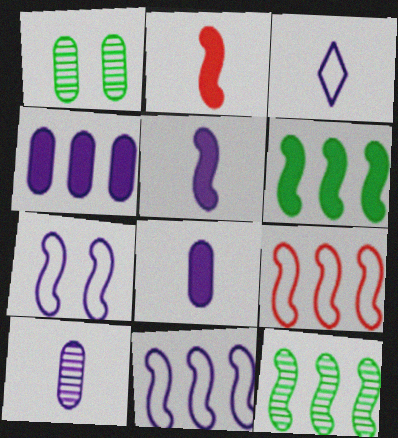[[2, 7, 12], 
[3, 5, 10]]